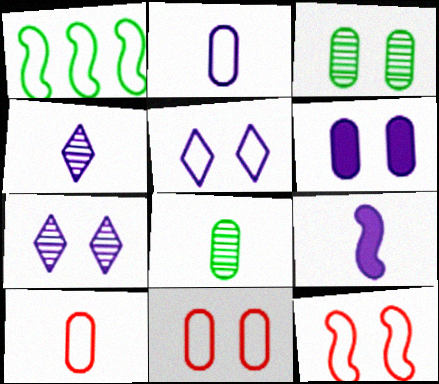[[1, 5, 10], 
[2, 4, 9], 
[3, 6, 11]]